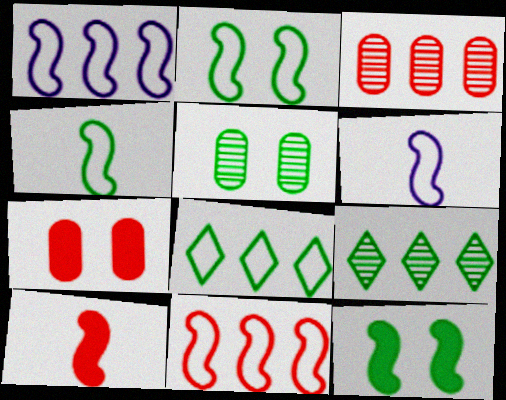[[2, 6, 11], 
[6, 7, 9]]